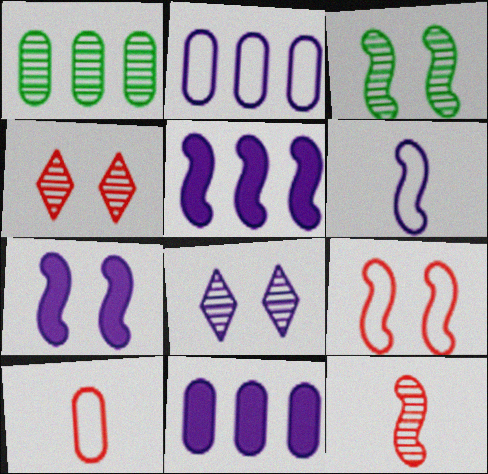[[1, 8, 12], 
[3, 7, 9], 
[6, 8, 11]]